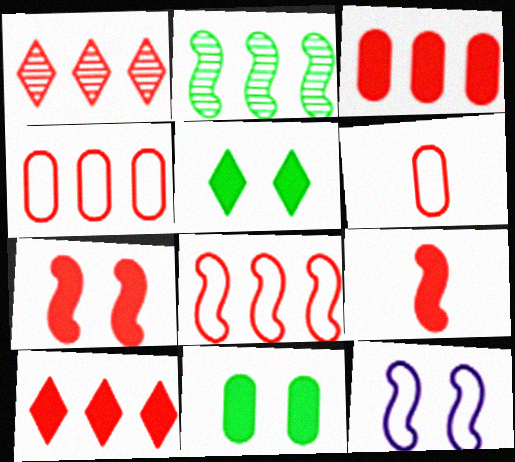[[1, 3, 8], 
[1, 6, 7], 
[2, 9, 12]]